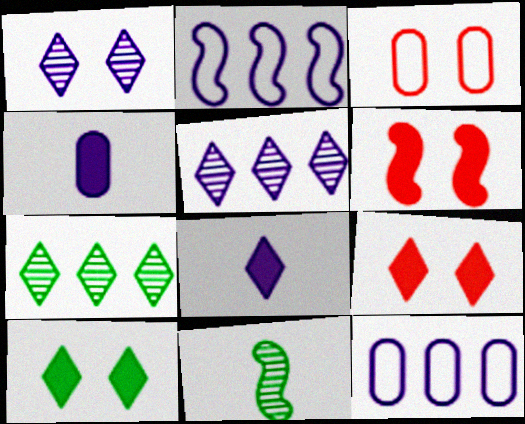[[1, 2, 4], 
[2, 6, 11], 
[9, 11, 12]]